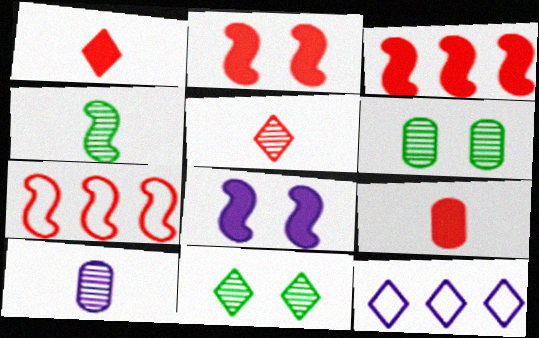[[1, 11, 12], 
[4, 5, 10], 
[4, 7, 8], 
[8, 10, 12]]